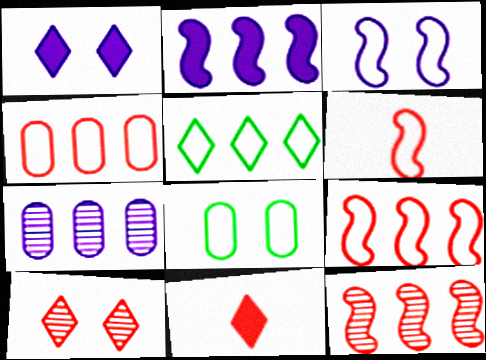[]